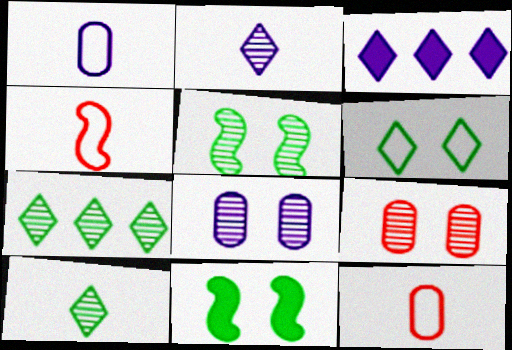[[3, 5, 12]]